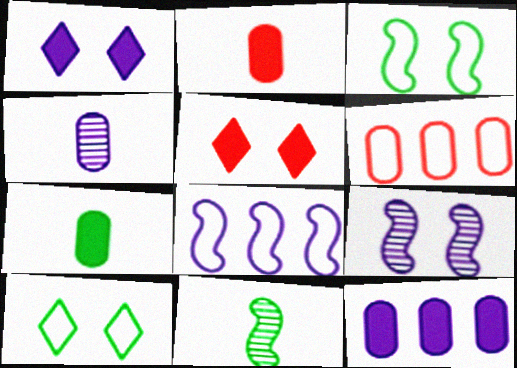[[1, 4, 8], 
[1, 6, 11]]